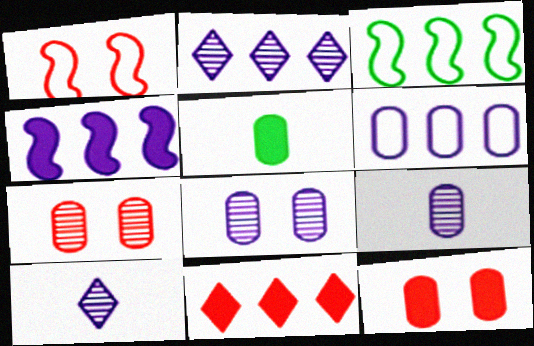[[1, 2, 5], 
[2, 4, 6], 
[3, 10, 12], 
[5, 6, 7]]